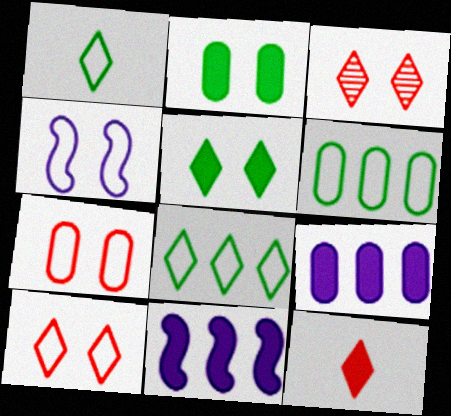[[2, 3, 4], 
[2, 11, 12]]